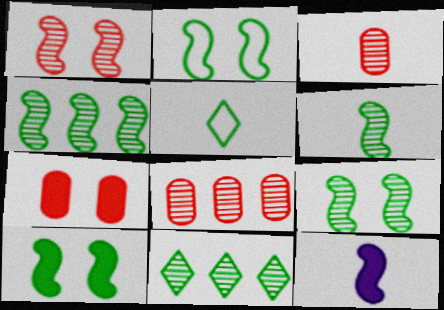[[2, 9, 10], 
[3, 5, 12], 
[4, 6, 9]]